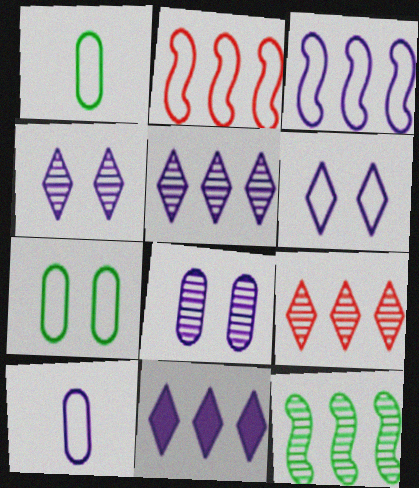[[1, 2, 6], 
[3, 6, 10]]